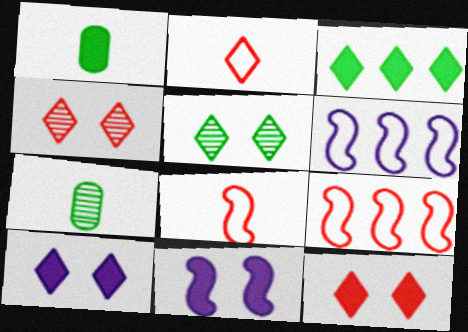[[1, 4, 6], 
[6, 7, 12], 
[7, 9, 10]]